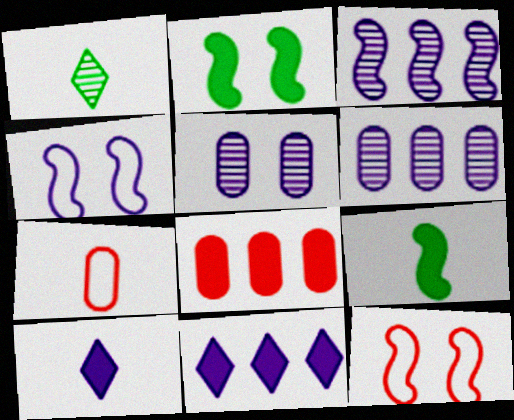[[1, 4, 8], 
[2, 8, 10], 
[3, 9, 12], 
[4, 6, 10]]